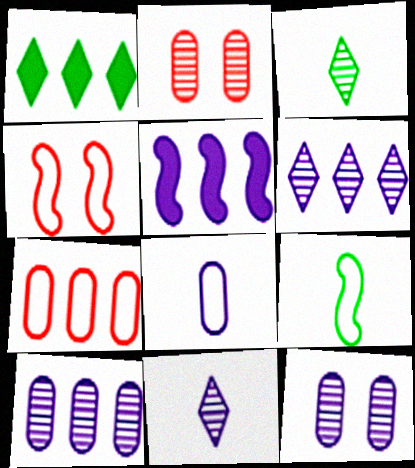[]